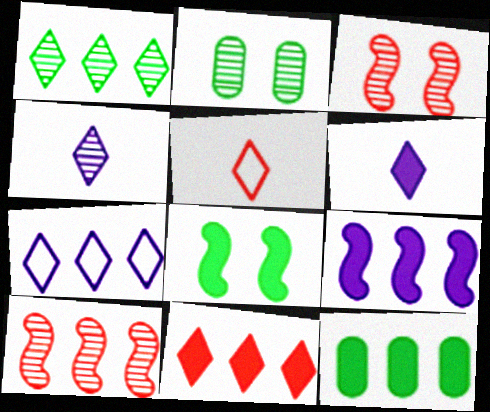[[1, 7, 11], 
[2, 4, 10], 
[2, 5, 9], 
[7, 10, 12], 
[9, 11, 12]]